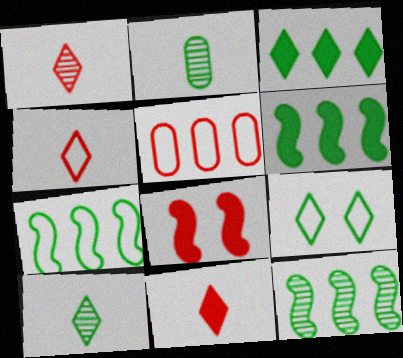[[1, 4, 11], 
[1, 5, 8], 
[2, 6, 9], 
[3, 9, 10], 
[6, 7, 12]]